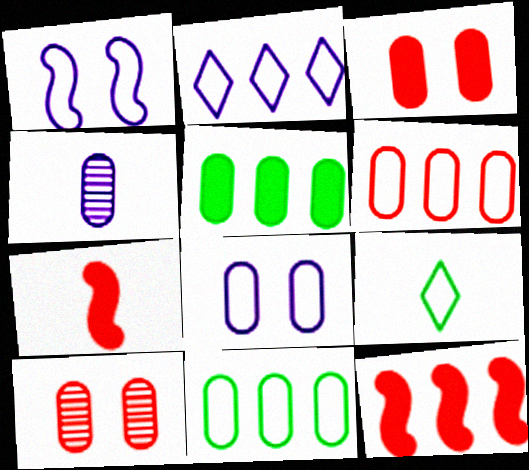[[1, 6, 9], 
[3, 4, 11], 
[4, 7, 9]]